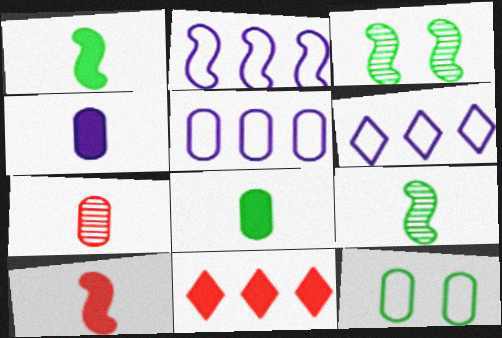[[2, 3, 10], 
[2, 5, 6]]